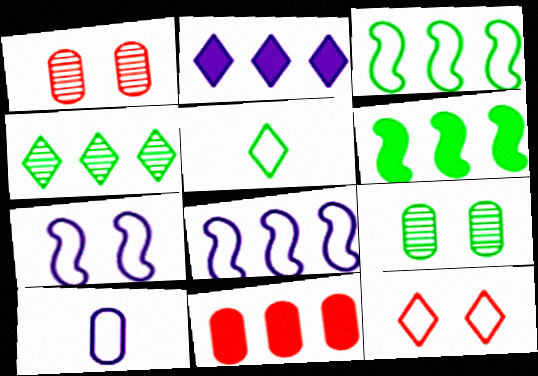[[2, 6, 11], 
[3, 10, 12], 
[4, 8, 11], 
[5, 6, 9], 
[9, 10, 11]]